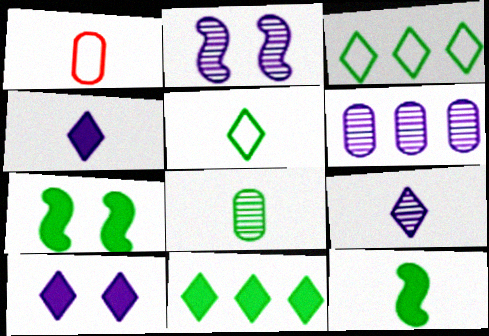[[1, 2, 11], 
[1, 9, 12], 
[2, 6, 9], 
[3, 7, 8], 
[5, 8, 12]]